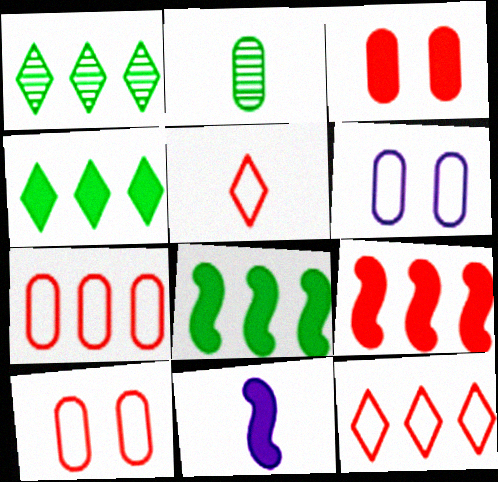[[1, 10, 11], 
[2, 5, 11], 
[3, 4, 11]]